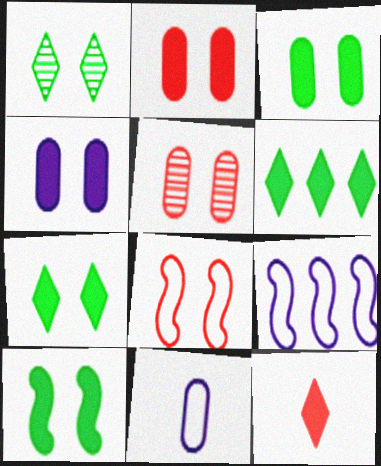[[1, 4, 8], 
[2, 3, 4], 
[3, 7, 10]]